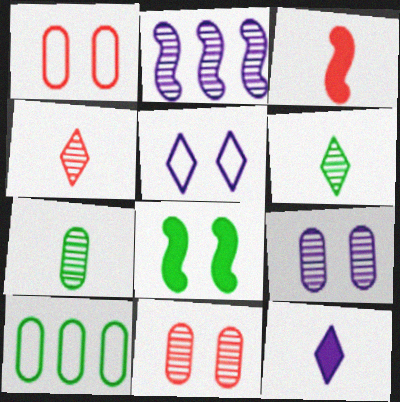[[2, 6, 11], 
[5, 8, 11], 
[6, 8, 10]]